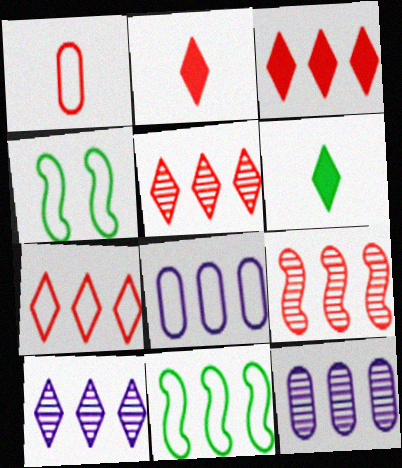[[2, 4, 12], 
[3, 5, 7], 
[3, 11, 12], 
[7, 8, 11]]